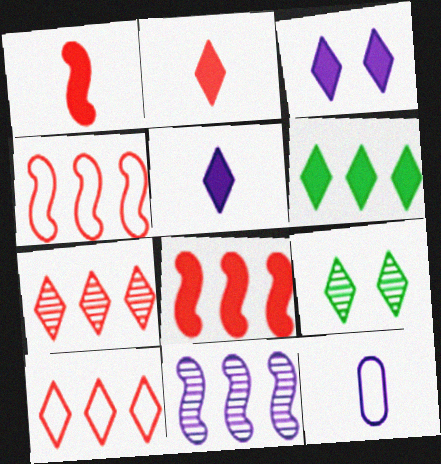[[2, 3, 6], 
[3, 11, 12], 
[5, 9, 10], 
[8, 9, 12]]